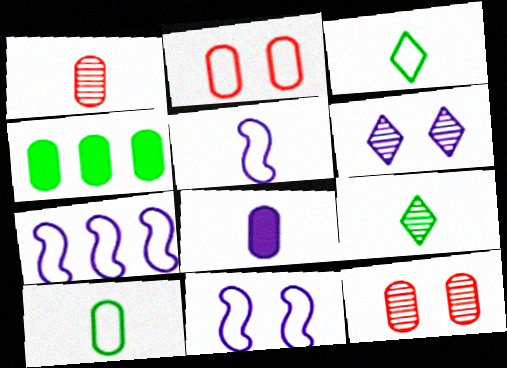[[1, 8, 10], 
[2, 3, 7], 
[5, 7, 11], 
[6, 7, 8]]